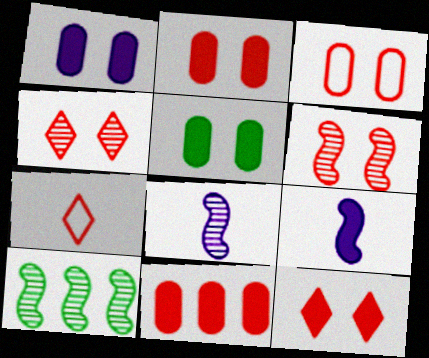[[1, 2, 5], 
[1, 7, 10], 
[3, 6, 12], 
[6, 7, 11], 
[6, 8, 10]]